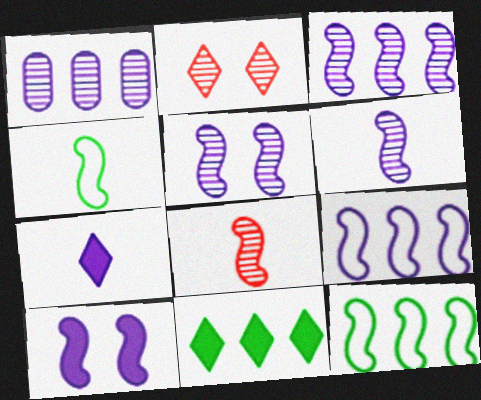[[3, 5, 6], 
[6, 9, 10], 
[8, 10, 12]]